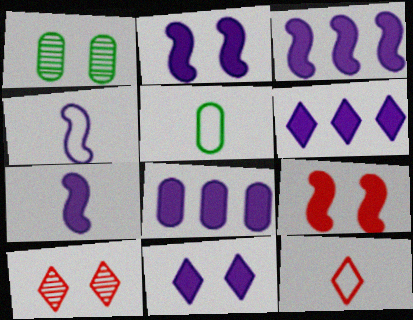[[1, 3, 12], 
[2, 3, 7], 
[3, 5, 10], 
[3, 6, 8], 
[4, 5, 12], 
[7, 8, 11]]